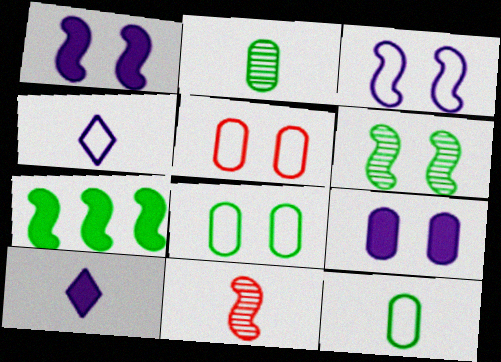[[3, 7, 11], 
[10, 11, 12]]